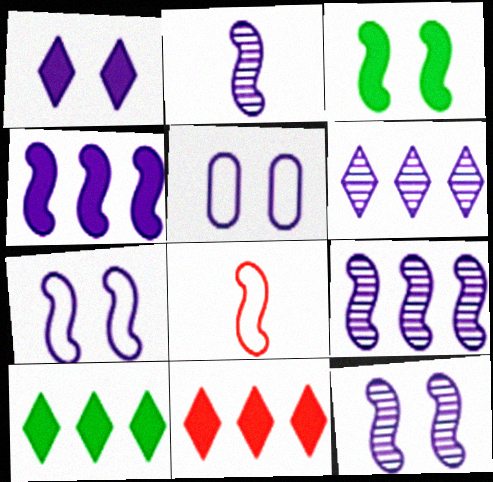[[1, 5, 12], 
[2, 4, 7], 
[2, 9, 12], 
[3, 8, 9]]